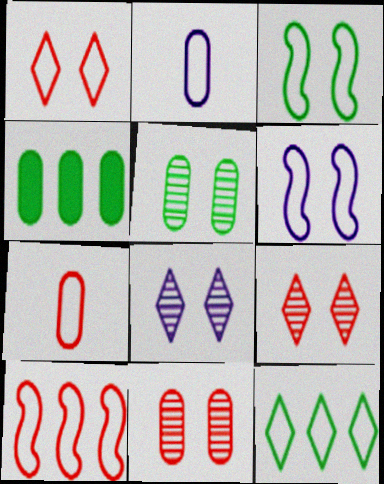[[1, 7, 10], 
[2, 4, 11], 
[6, 7, 12]]